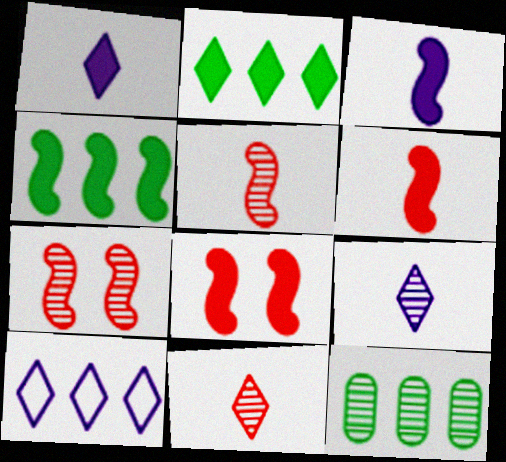[[3, 4, 8], 
[7, 9, 12]]